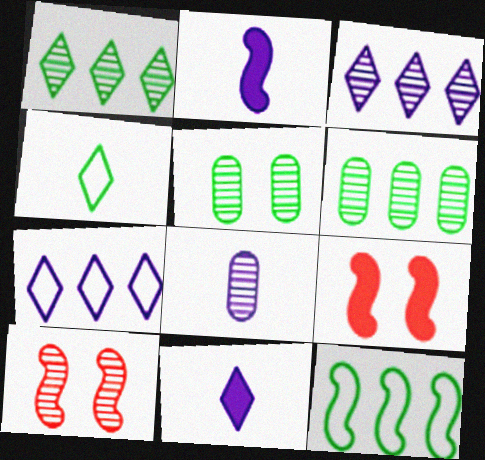[[1, 8, 10], 
[2, 10, 12]]